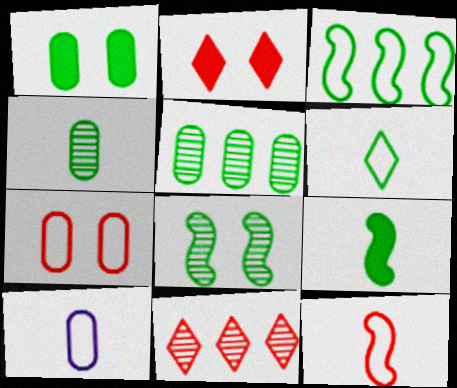[[3, 8, 9], 
[4, 6, 9], 
[6, 10, 12]]